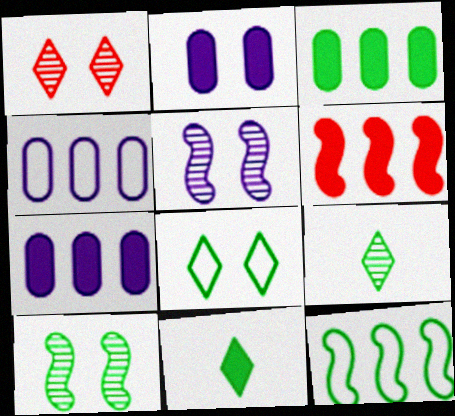[[2, 6, 11]]